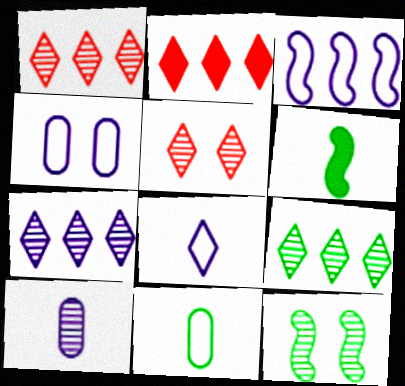[[1, 4, 6], 
[1, 7, 9], 
[1, 10, 12], 
[3, 4, 8]]